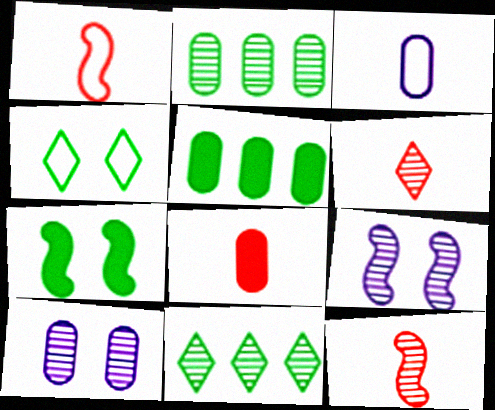[[1, 6, 8], 
[2, 6, 9], 
[10, 11, 12]]